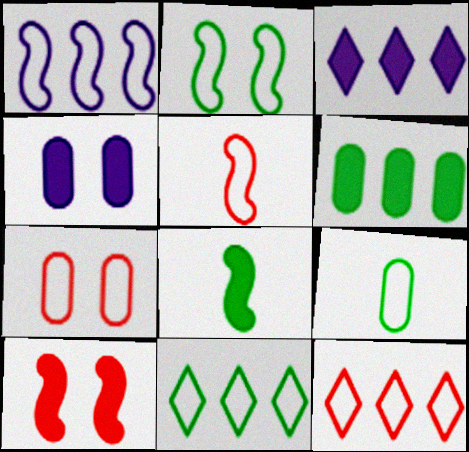[[1, 2, 5], 
[2, 9, 11], 
[5, 7, 12]]